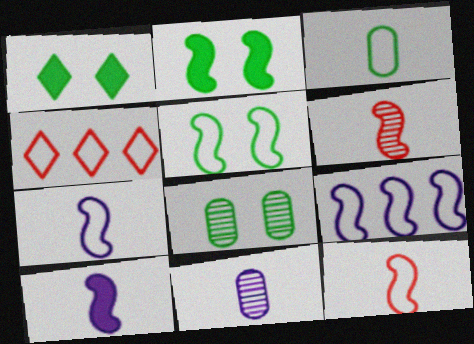[[1, 5, 8], 
[2, 4, 11], 
[2, 6, 9], 
[4, 8, 10], 
[5, 9, 12]]